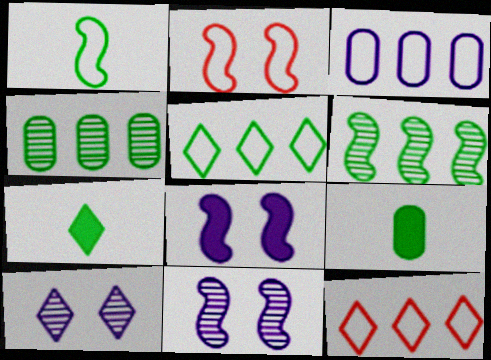[[7, 10, 12], 
[9, 11, 12]]